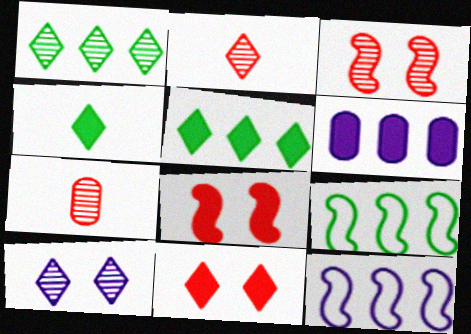[[1, 2, 10], 
[4, 6, 8]]